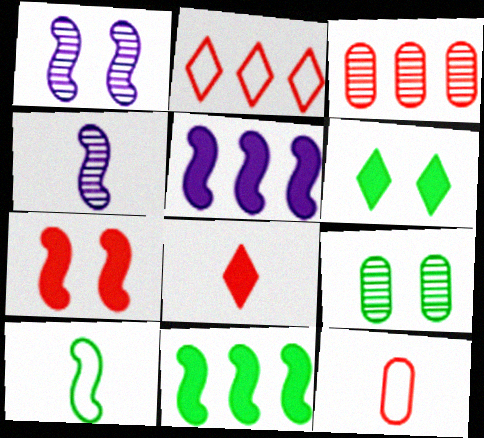[]